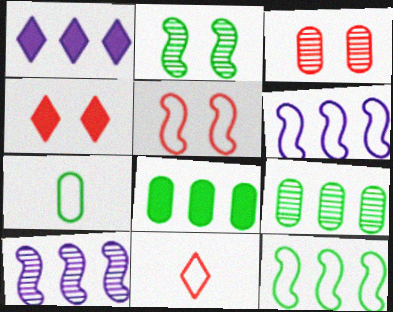[[3, 4, 5], 
[4, 7, 10]]